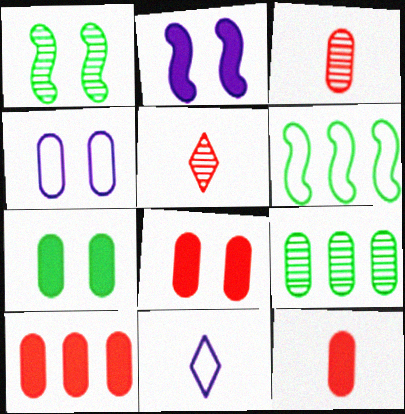[[1, 10, 11], 
[4, 9, 12], 
[8, 10, 12]]